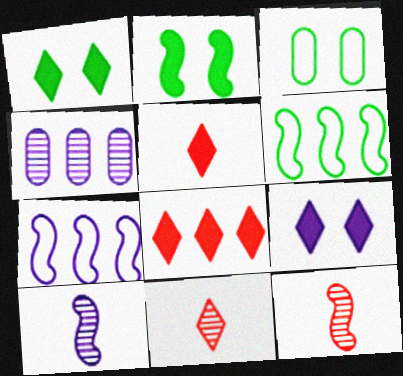[[2, 7, 12], 
[3, 8, 10], 
[4, 6, 8]]